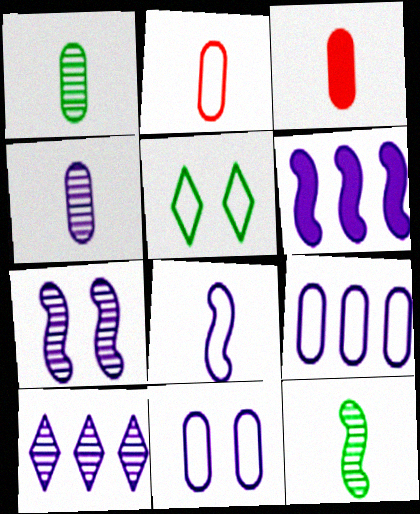[[4, 7, 10], 
[6, 7, 8], 
[6, 9, 10]]